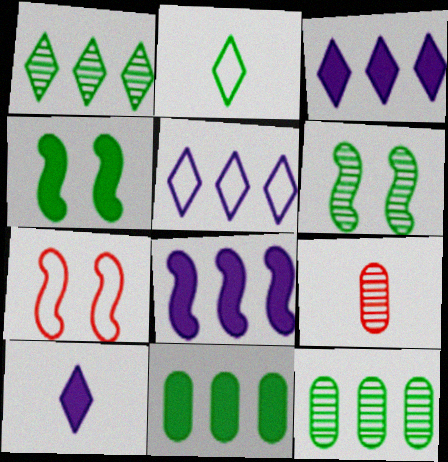[[2, 4, 12], 
[2, 6, 11], 
[4, 5, 9], 
[7, 10, 12]]